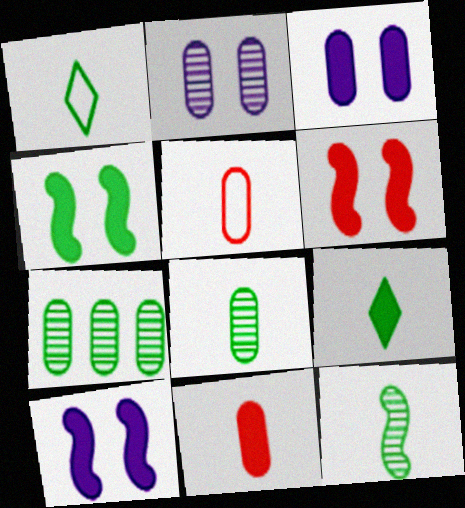[[1, 4, 7], 
[3, 5, 7], 
[4, 6, 10]]